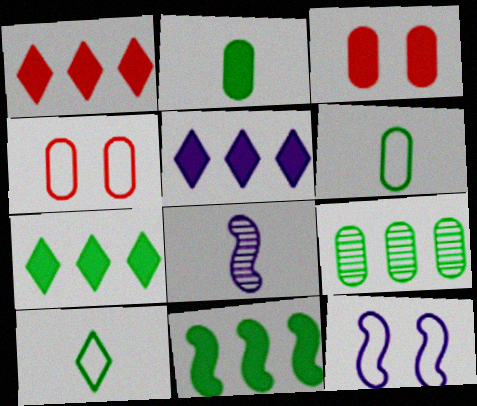[[1, 5, 7], 
[4, 7, 8]]